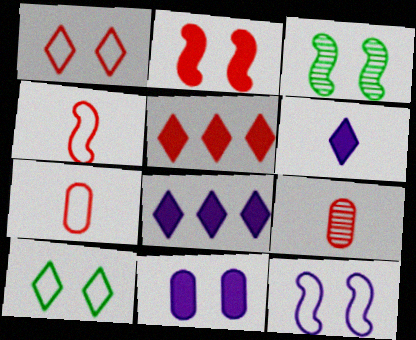[[1, 3, 11], 
[2, 3, 12], 
[3, 7, 8]]